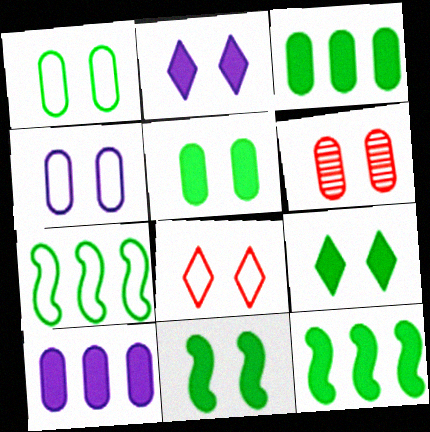[[4, 5, 6], 
[5, 9, 11]]